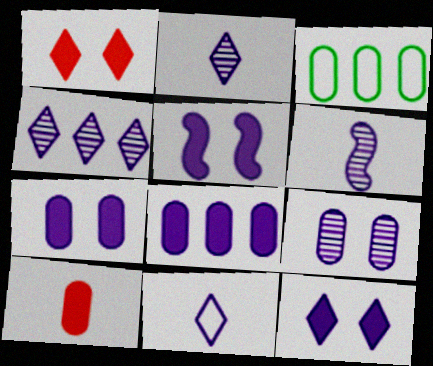[[1, 3, 6], 
[3, 9, 10], 
[4, 6, 9], 
[4, 11, 12], 
[5, 7, 12]]